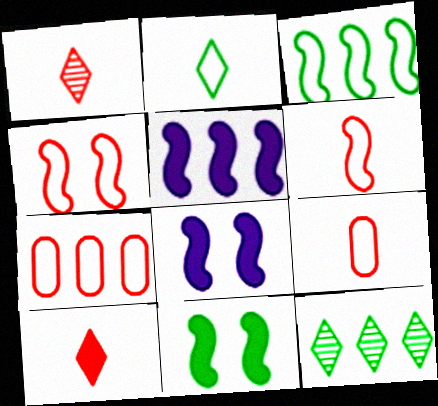[[5, 7, 12], 
[8, 9, 12]]